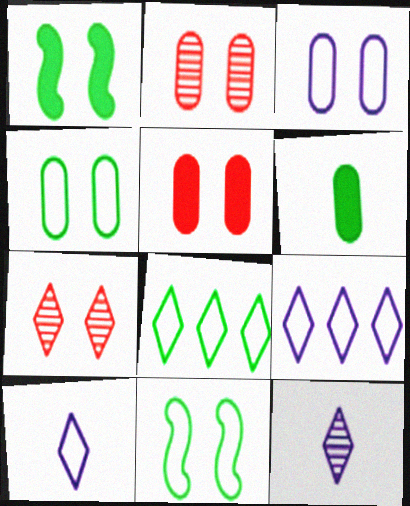[[1, 3, 7]]